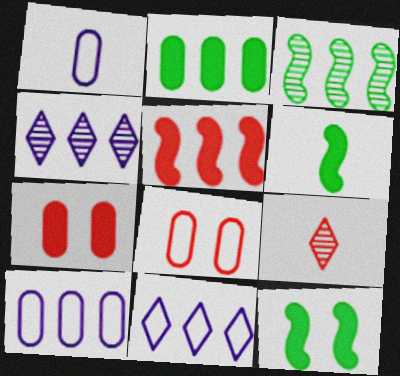[[1, 6, 9], 
[4, 6, 8], 
[5, 8, 9], 
[9, 10, 12]]